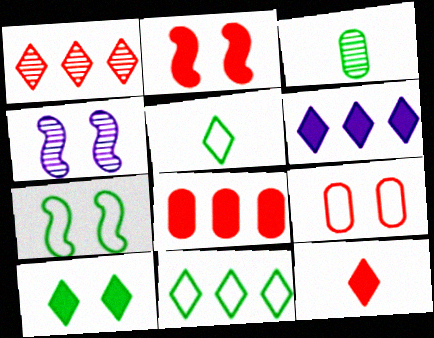[[1, 3, 4], 
[1, 6, 11], 
[2, 4, 7], 
[2, 8, 12], 
[4, 5, 8], 
[4, 9, 10], 
[6, 10, 12]]